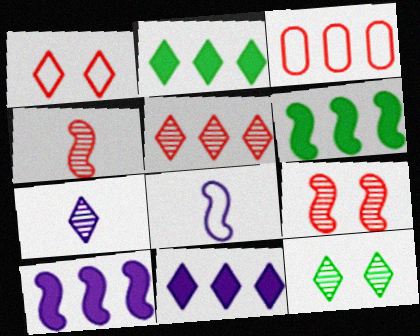[[1, 2, 7], 
[5, 7, 12], 
[6, 8, 9]]